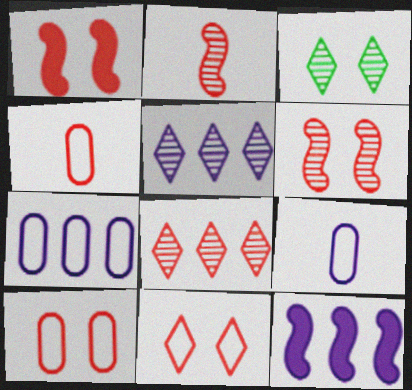[[1, 4, 8], 
[3, 4, 12], 
[5, 7, 12]]